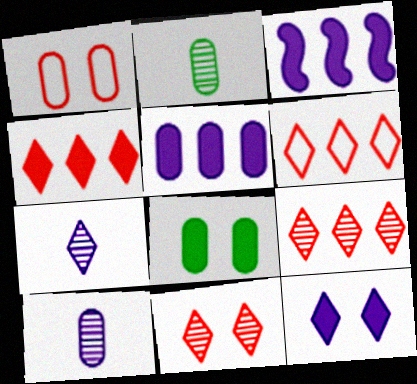[[1, 2, 5], 
[4, 6, 9]]